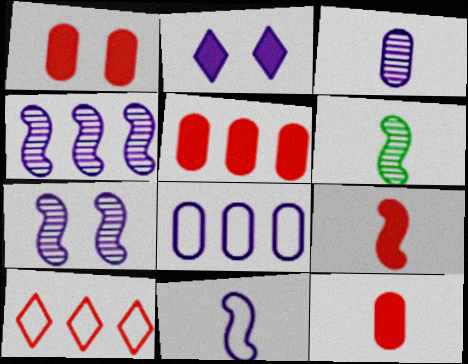[[1, 5, 12], 
[6, 9, 11]]